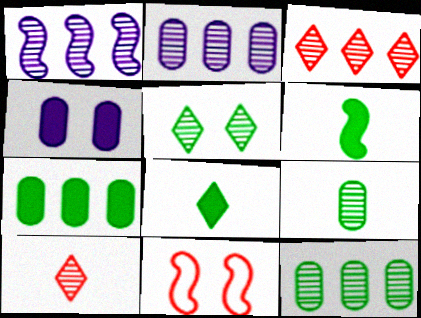[[1, 3, 12], 
[1, 6, 11], 
[2, 8, 11], 
[4, 5, 11]]